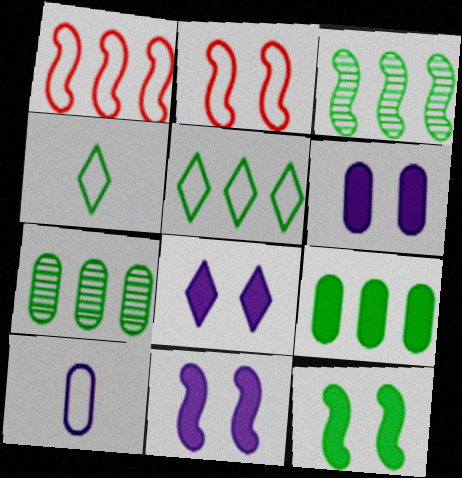[[2, 5, 10], 
[3, 5, 9], 
[4, 7, 12], 
[6, 8, 11]]